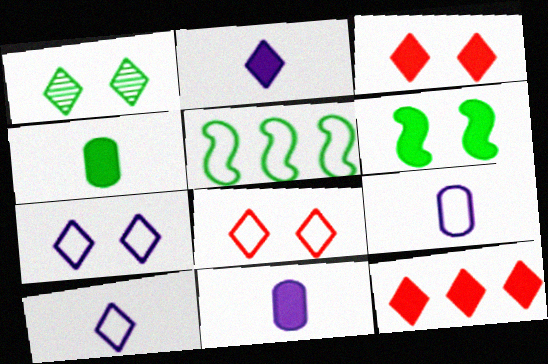[[1, 3, 7], 
[1, 4, 5], 
[1, 10, 12], 
[5, 8, 9], 
[6, 11, 12]]